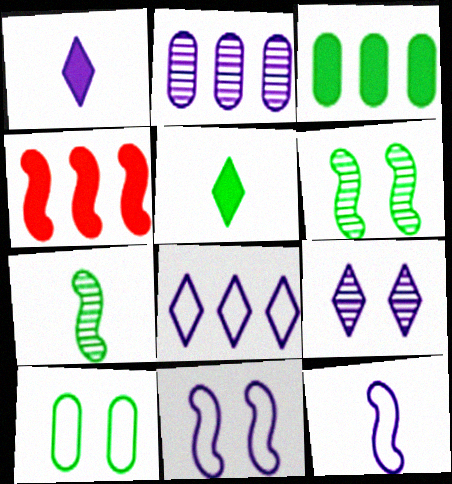[[1, 2, 11], 
[1, 8, 9], 
[4, 6, 12], 
[4, 7, 11]]